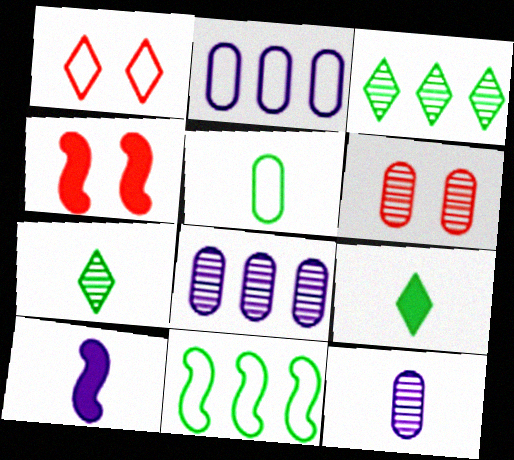[[1, 4, 6], 
[2, 4, 7]]